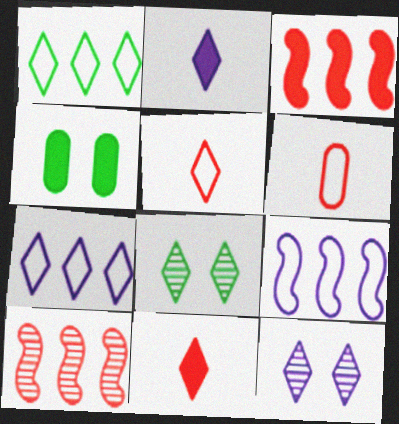[[1, 11, 12], 
[2, 3, 4], 
[2, 7, 12], 
[7, 8, 11]]